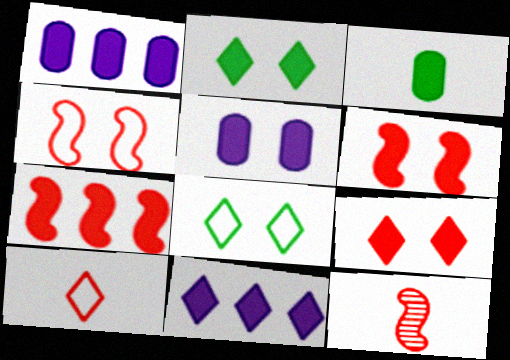[[1, 8, 12], 
[2, 5, 6], 
[3, 6, 11], 
[4, 7, 12]]